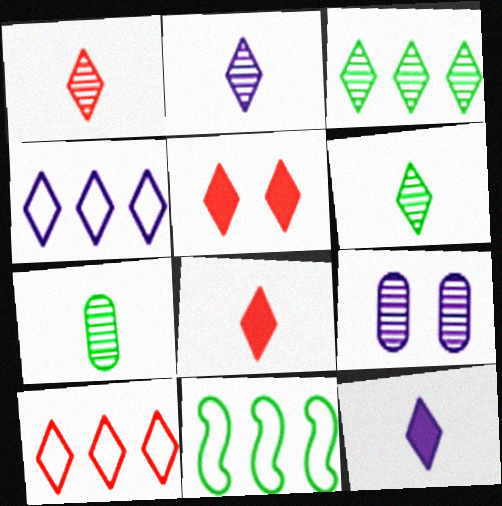[[1, 2, 6], 
[1, 5, 10], 
[4, 5, 6], 
[8, 9, 11]]